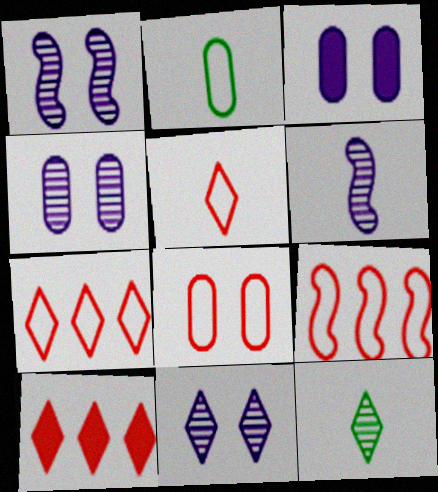[[1, 2, 10], 
[1, 4, 11], 
[3, 9, 12], 
[5, 8, 9]]